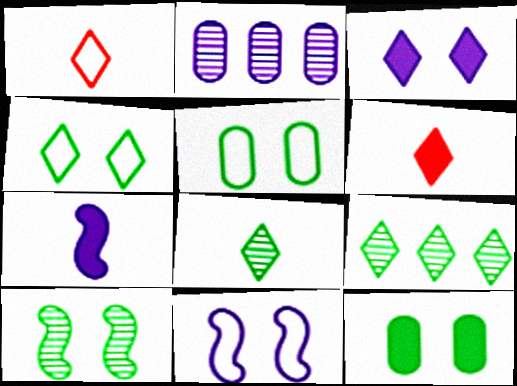[[1, 3, 9], 
[4, 10, 12]]